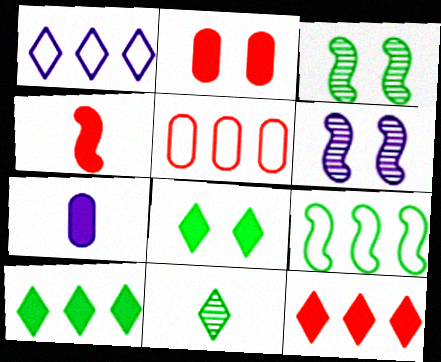[[1, 5, 9], 
[1, 6, 7], 
[2, 4, 12], 
[4, 6, 9]]